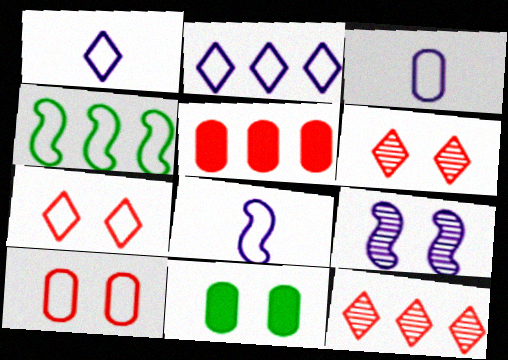[[1, 3, 8], 
[1, 4, 10], 
[3, 4, 7], 
[7, 9, 11], 
[8, 11, 12]]